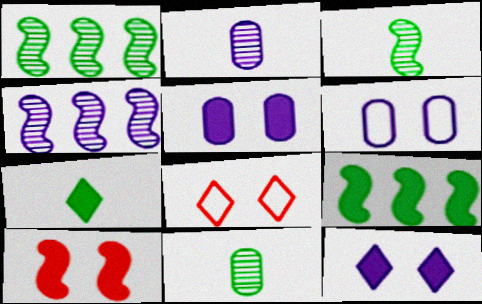[[2, 8, 9]]